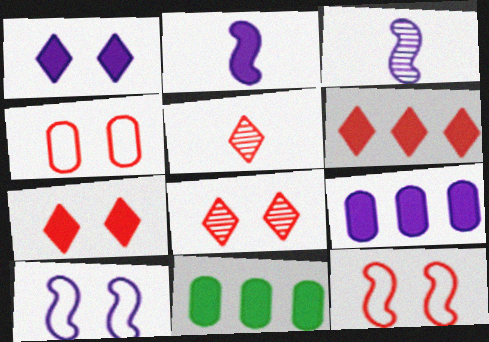[[1, 2, 9], 
[2, 7, 11], 
[5, 10, 11]]